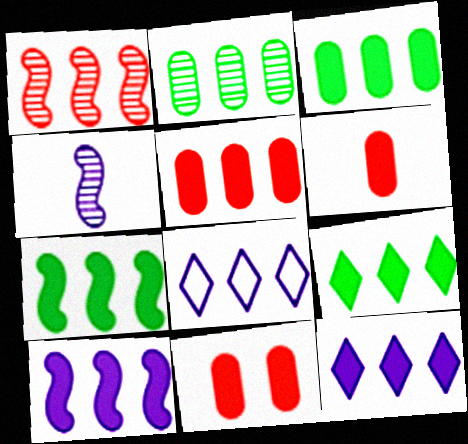[[1, 3, 8], 
[3, 7, 9], 
[5, 6, 11], 
[5, 7, 12], 
[5, 9, 10]]